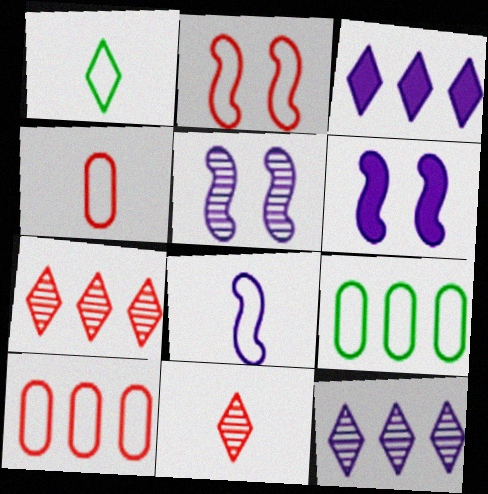[[1, 4, 8], 
[6, 9, 11]]